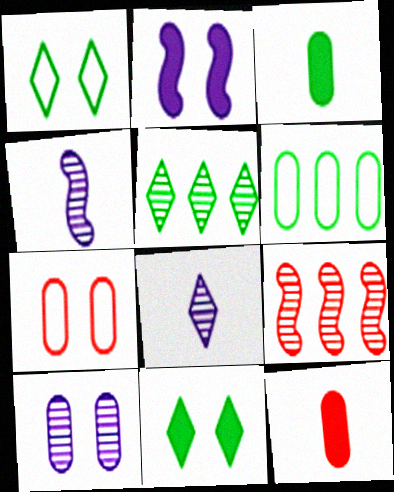[[6, 10, 12]]